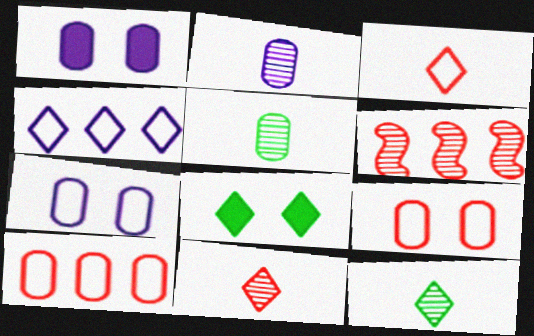[[1, 5, 10], 
[4, 8, 11]]